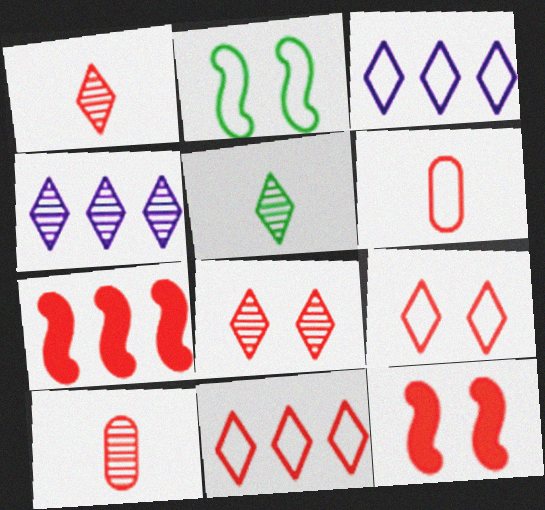[[2, 3, 6], 
[4, 5, 8], 
[6, 7, 8], 
[7, 9, 10], 
[10, 11, 12]]